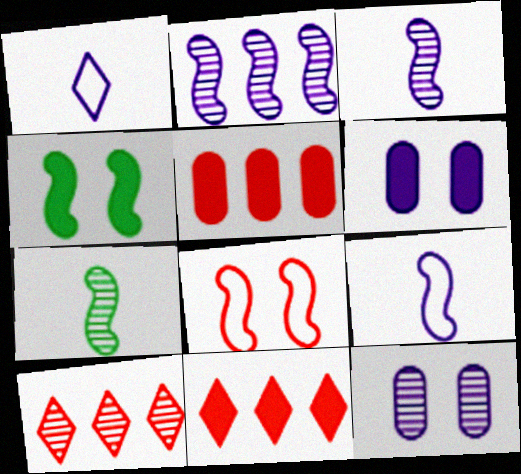[[1, 2, 6], 
[7, 10, 12]]